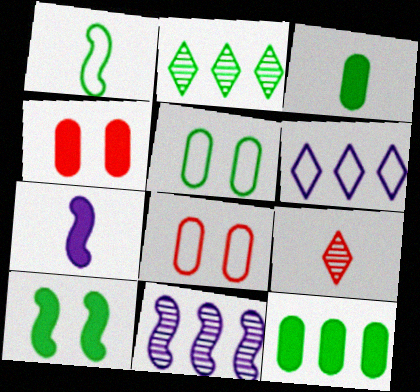[[1, 6, 8], 
[2, 7, 8]]